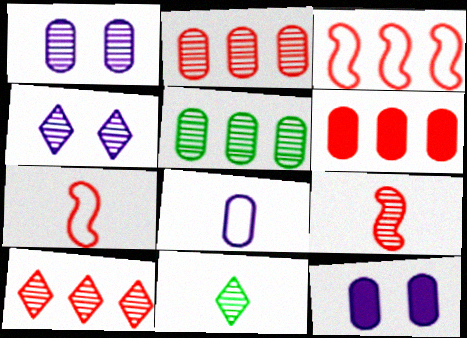[[3, 6, 10], 
[3, 11, 12], 
[4, 5, 9], 
[4, 10, 11]]